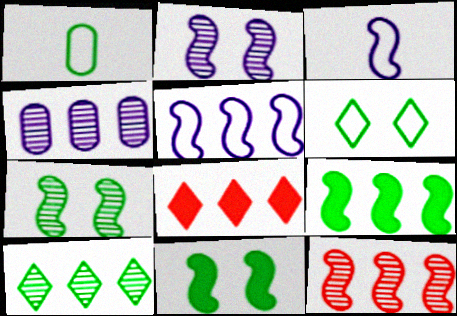[[1, 2, 8], 
[1, 10, 11], 
[3, 11, 12], 
[4, 10, 12], 
[5, 9, 12]]